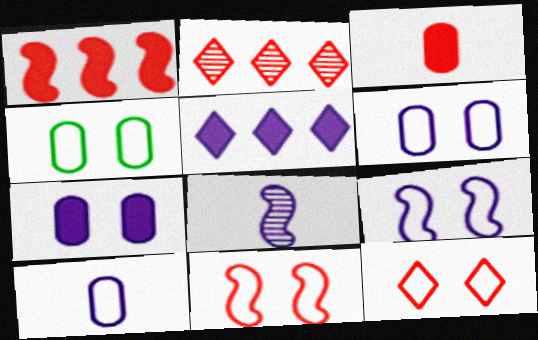[[2, 3, 11], 
[4, 9, 12], 
[5, 6, 8]]